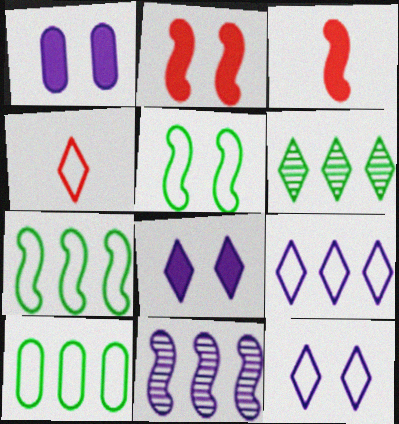[[3, 5, 11], 
[4, 6, 8]]